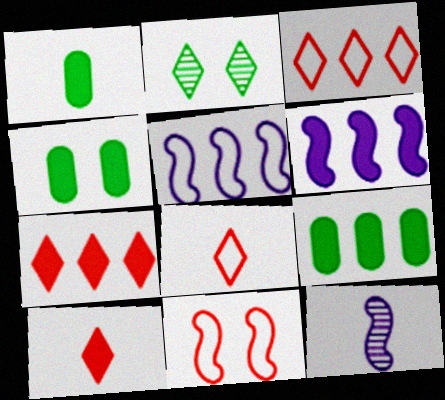[[1, 4, 9], 
[1, 8, 12], 
[3, 4, 12], 
[4, 6, 10], 
[6, 7, 9]]